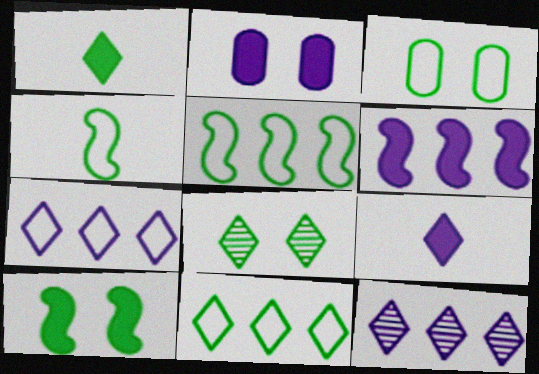[[1, 8, 11], 
[2, 6, 9], 
[3, 4, 11], 
[3, 8, 10]]